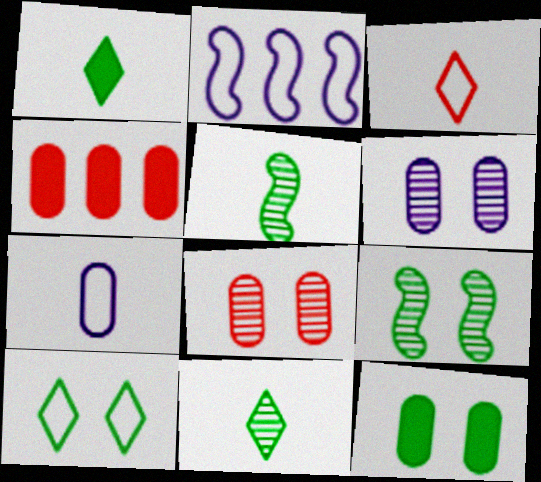[[1, 2, 8], 
[9, 10, 12]]